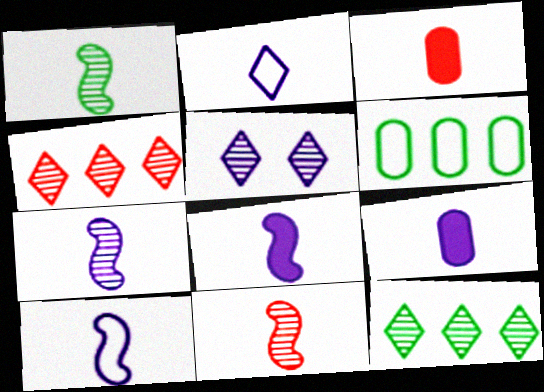[[1, 2, 3], 
[1, 7, 11], 
[2, 7, 9], 
[7, 8, 10]]